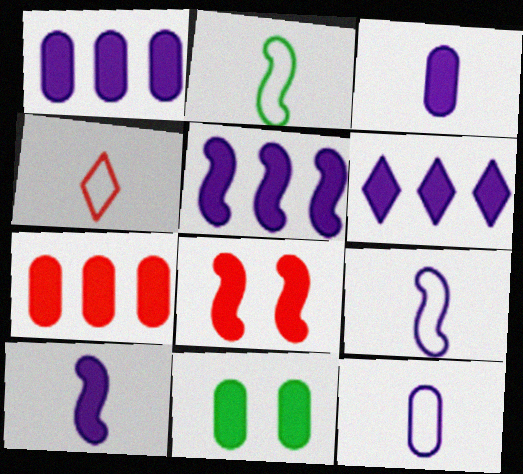[[1, 5, 6], 
[2, 4, 12], 
[3, 7, 11]]